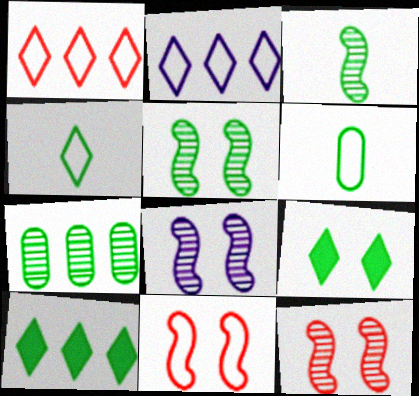[[2, 6, 11], 
[5, 6, 10], 
[5, 8, 12]]